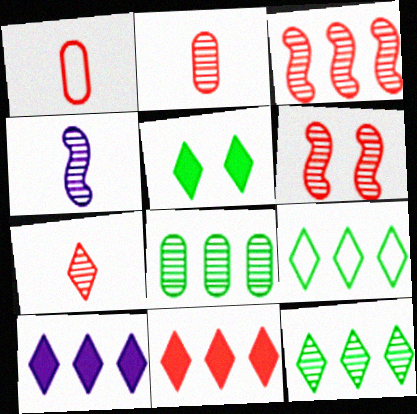[[1, 6, 11]]